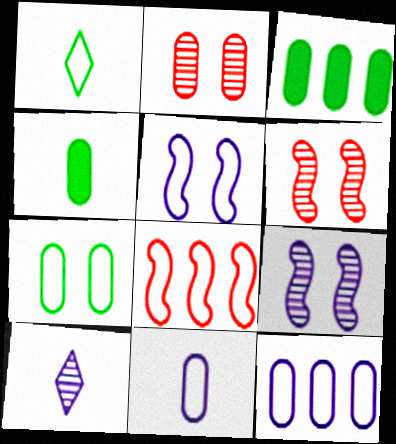[[2, 3, 11], 
[2, 4, 12]]